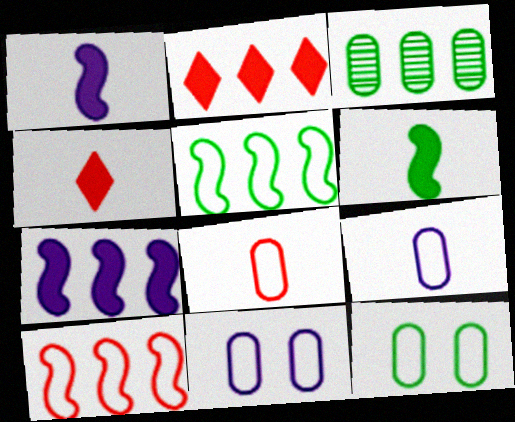[]